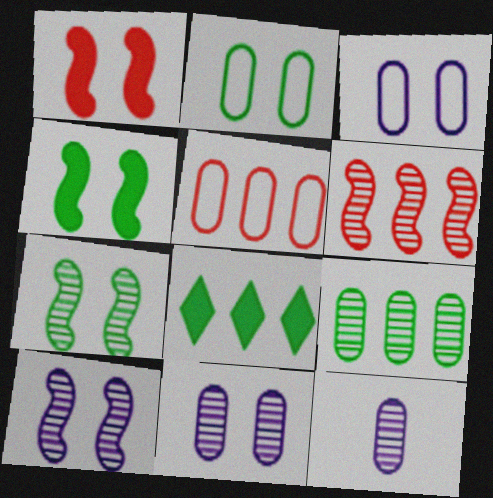[]